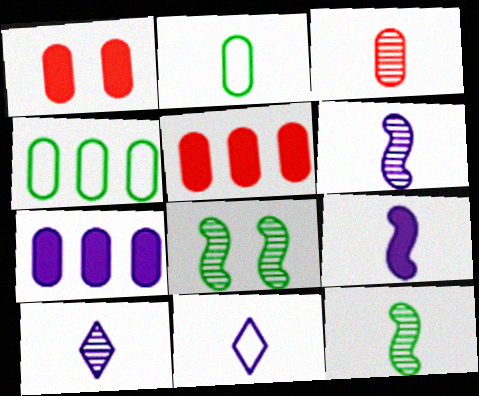[[3, 10, 12], 
[5, 8, 11]]